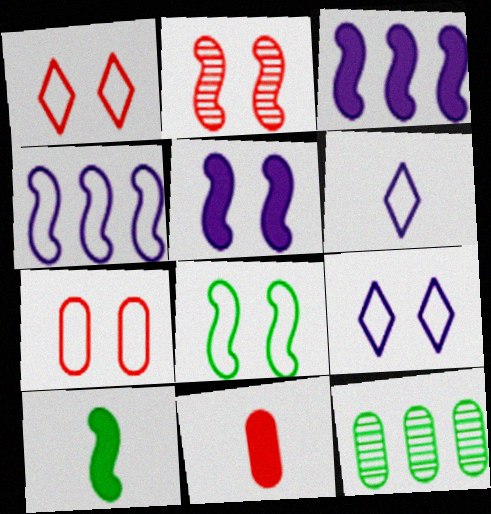[[2, 4, 10], 
[2, 5, 8], 
[7, 8, 9]]